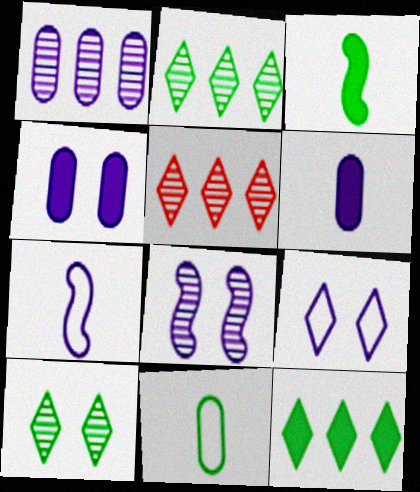[[4, 8, 9]]